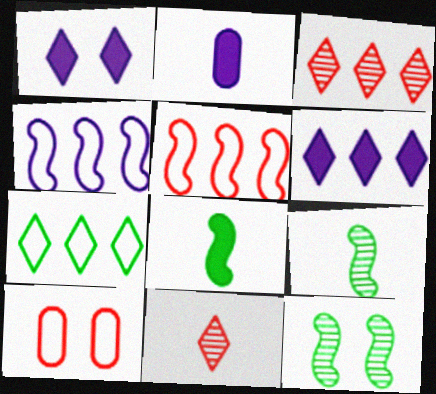[[1, 7, 11], 
[1, 10, 12], 
[3, 6, 7], 
[6, 9, 10]]